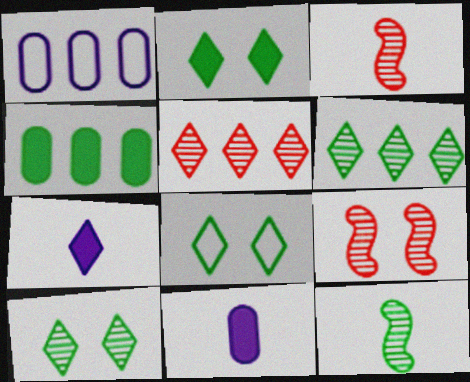[[1, 2, 3], 
[2, 8, 10], 
[4, 8, 12], 
[5, 7, 8]]